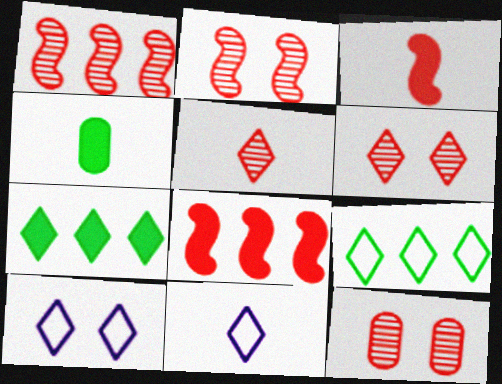[[1, 4, 10], 
[1, 5, 12], 
[2, 6, 12], 
[5, 7, 10], 
[6, 7, 11]]